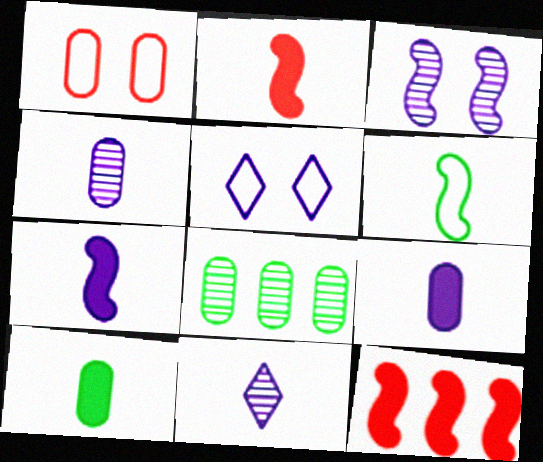[[1, 8, 9], 
[2, 5, 8], 
[3, 6, 12]]